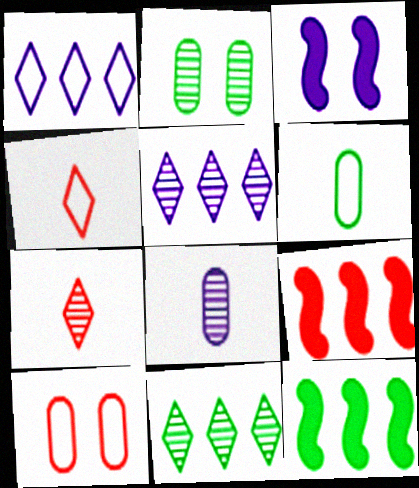[[1, 3, 8], 
[7, 9, 10]]